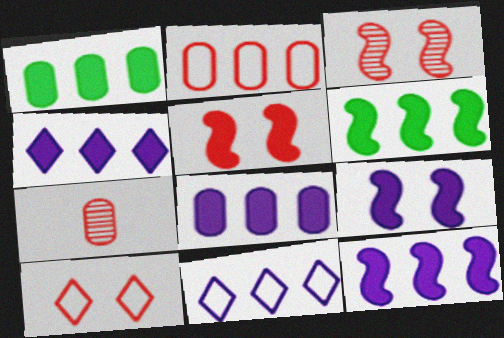[[4, 8, 12]]